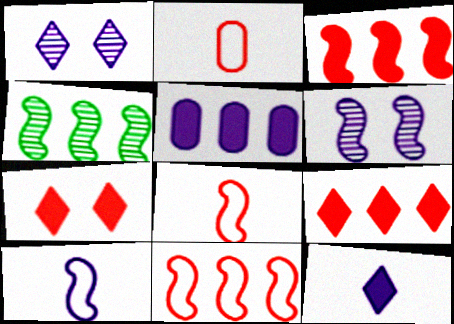[[1, 5, 10]]